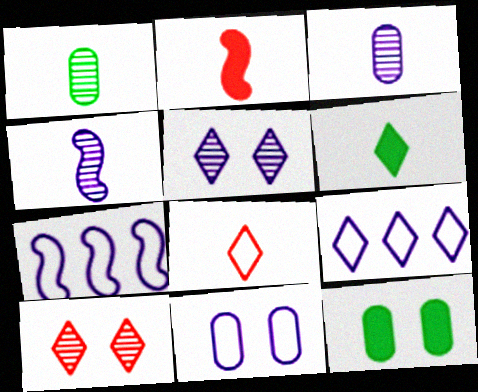[[6, 9, 10]]